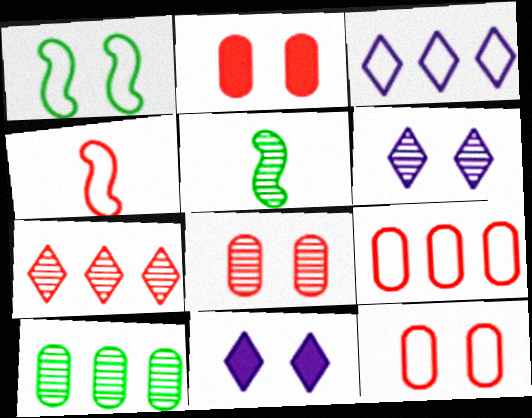[[1, 2, 6], 
[1, 8, 11], 
[2, 3, 5], 
[2, 4, 7], 
[2, 8, 12], 
[4, 10, 11], 
[5, 9, 11]]